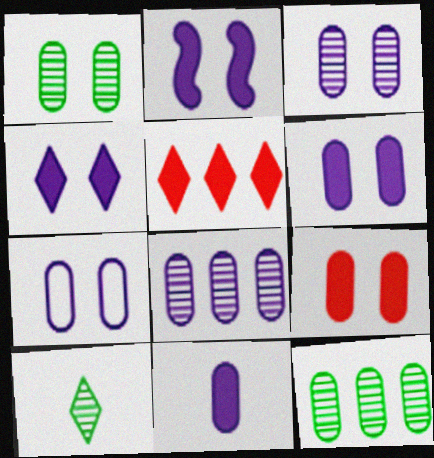[[1, 7, 9], 
[2, 4, 6], 
[3, 6, 7], 
[7, 8, 11]]